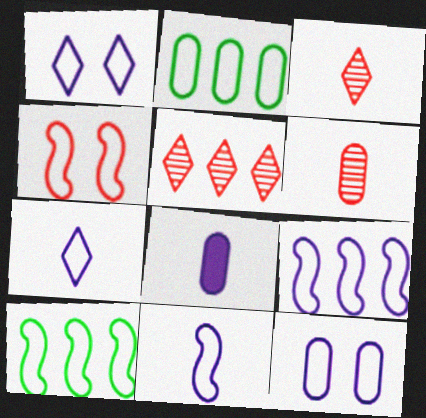[[2, 4, 7], 
[4, 10, 11], 
[7, 9, 12]]